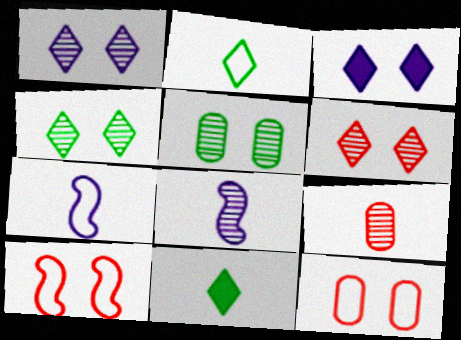[[1, 4, 6], 
[3, 5, 10], 
[7, 9, 11]]